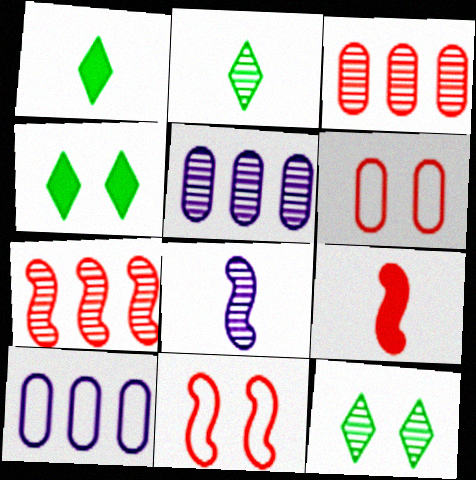[[1, 5, 11], 
[3, 8, 12], 
[7, 9, 11], 
[9, 10, 12]]